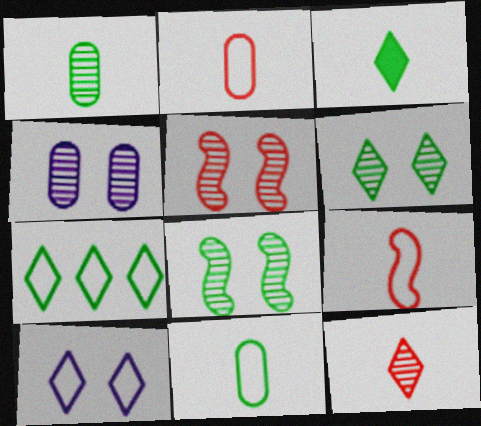[[3, 6, 7], 
[4, 5, 6]]